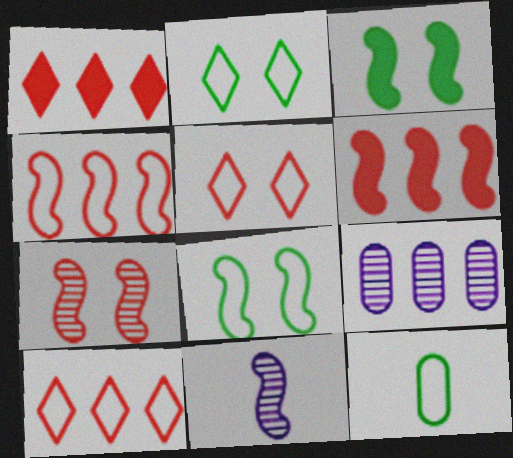[[3, 4, 11], 
[6, 8, 11]]